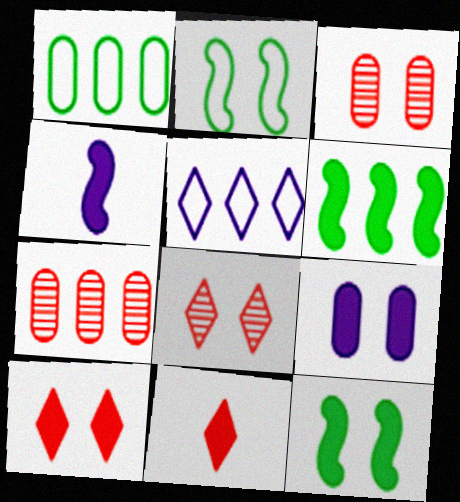[[1, 4, 8], 
[2, 8, 9], 
[5, 6, 7], 
[6, 9, 11], 
[9, 10, 12]]